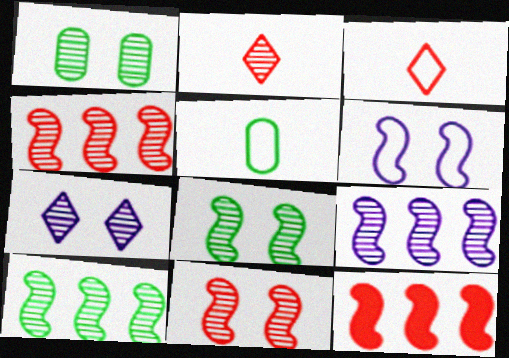[[1, 2, 9], 
[1, 7, 11], 
[4, 9, 10], 
[5, 7, 12]]